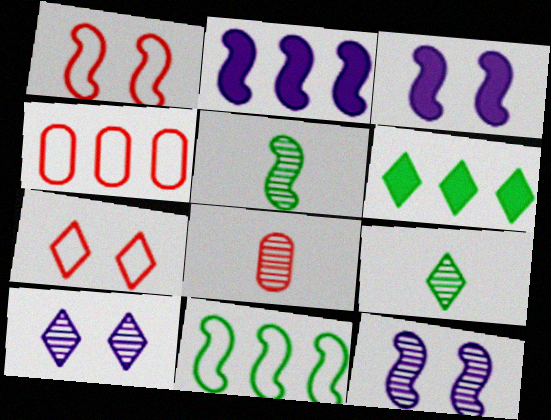[[1, 2, 5], 
[3, 4, 9]]